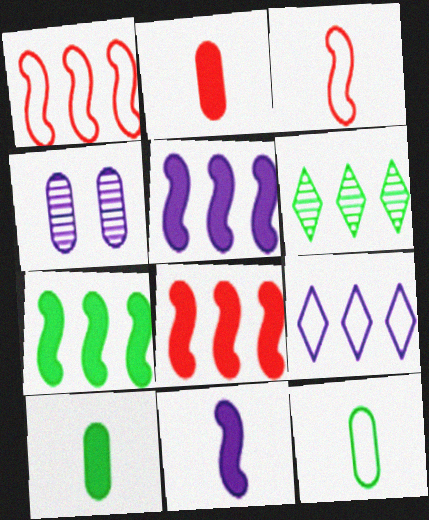[[4, 9, 11], 
[5, 7, 8]]